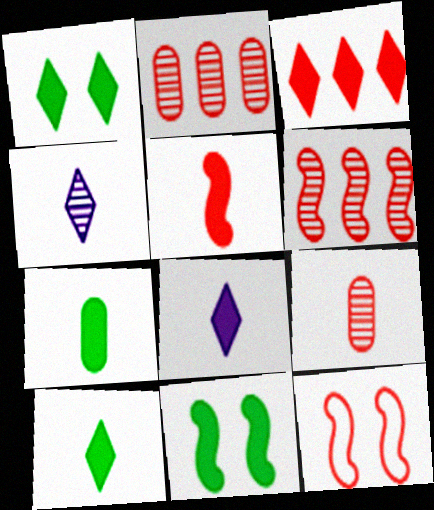[[1, 3, 8], 
[3, 9, 12], 
[5, 6, 12], 
[5, 7, 8]]